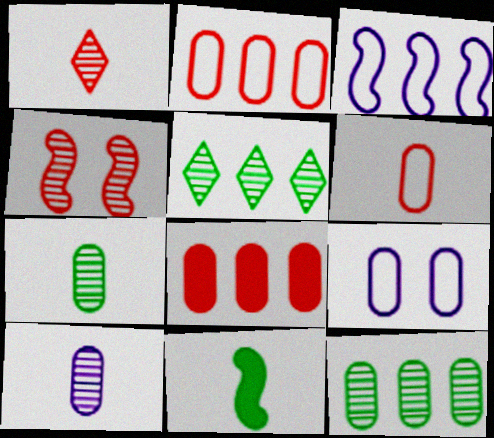[[3, 4, 11], 
[3, 5, 8], 
[4, 5, 10], 
[7, 8, 9]]